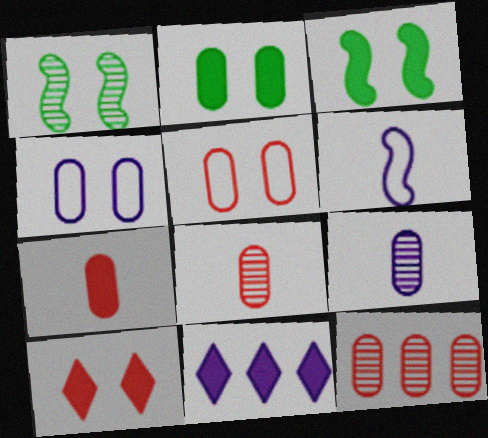[[1, 4, 10], 
[3, 7, 11], 
[5, 7, 12]]